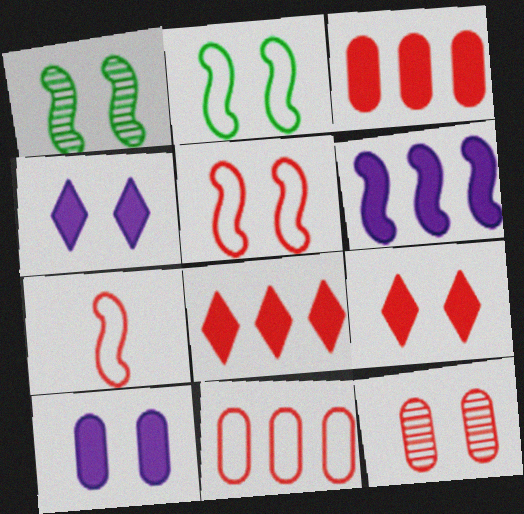[[1, 6, 7], 
[2, 4, 12], 
[5, 9, 12], 
[7, 8, 12]]